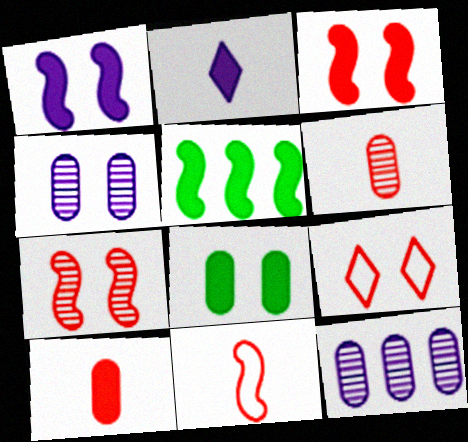[]